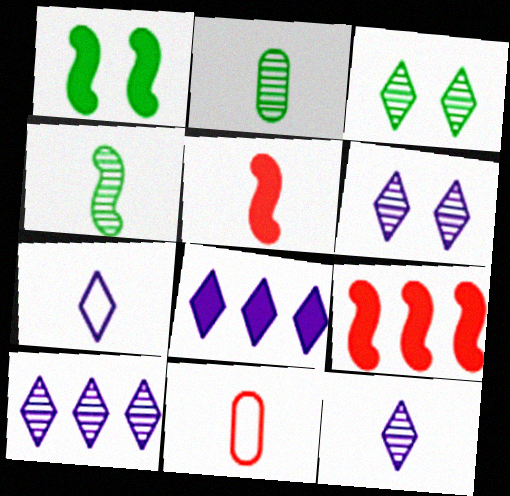[[1, 10, 11], 
[2, 5, 7], 
[6, 7, 8], 
[6, 10, 12]]